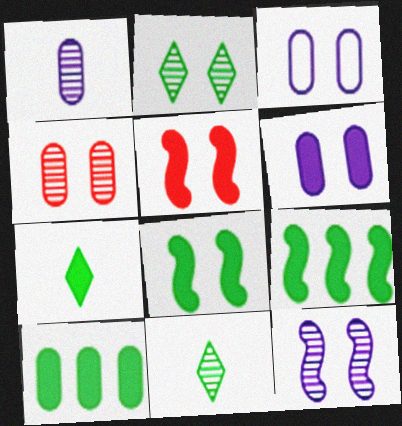[[2, 3, 5], 
[2, 4, 12], 
[7, 8, 10]]